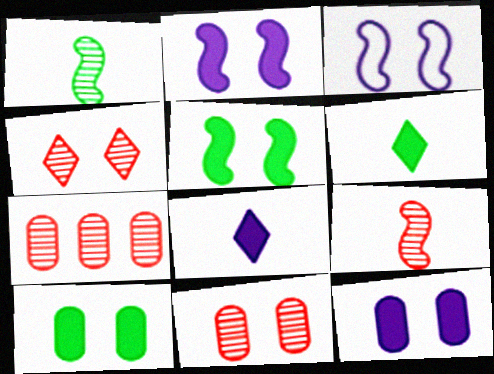[[3, 4, 10], 
[3, 6, 7], 
[4, 7, 9]]